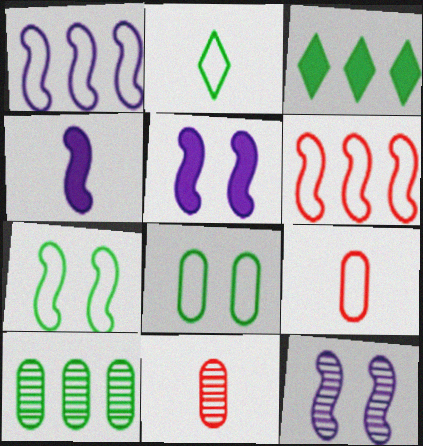[[1, 4, 12], 
[2, 4, 11], 
[3, 9, 12]]